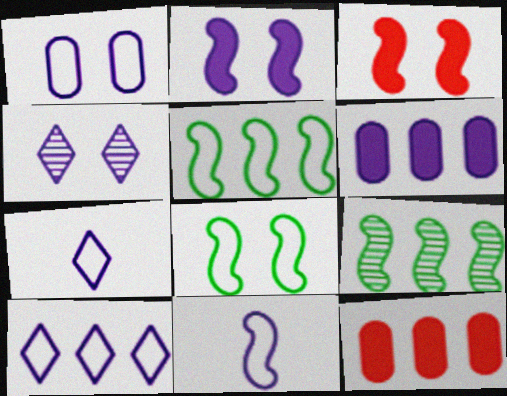[[1, 2, 4], 
[1, 10, 11], 
[3, 9, 11], 
[4, 6, 11], 
[9, 10, 12]]